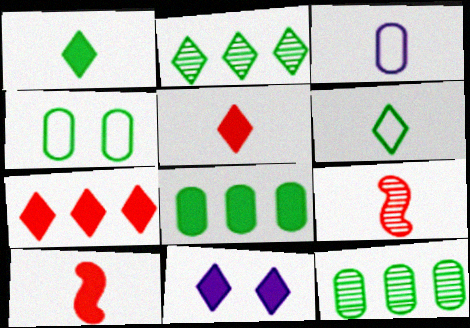[[1, 3, 9], 
[1, 7, 11], 
[8, 10, 11]]